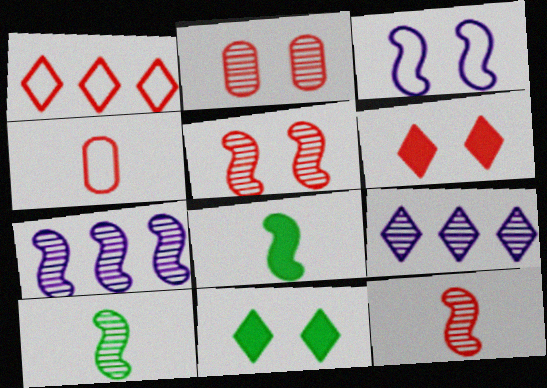[[2, 3, 11], 
[2, 9, 10], 
[4, 7, 11], 
[5, 7, 10]]